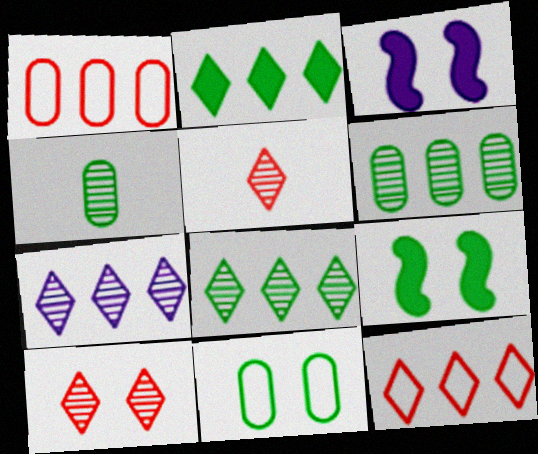[[2, 7, 12], 
[3, 4, 12], 
[3, 10, 11]]